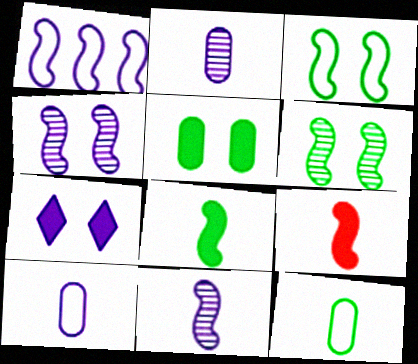[[1, 2, 7], 
[1, 6, 9]]